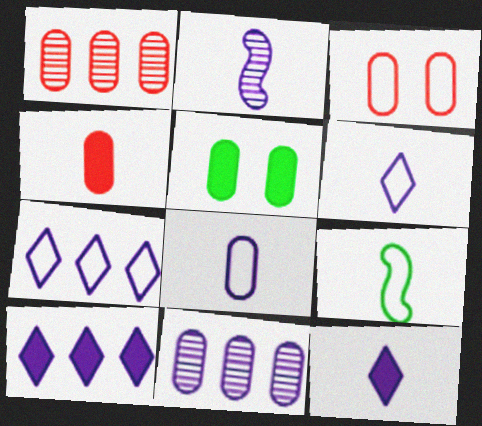[[1, 3, 4], 
[1, 5, 8], 
[2, 8, 12], 
[3, 7, 9]]